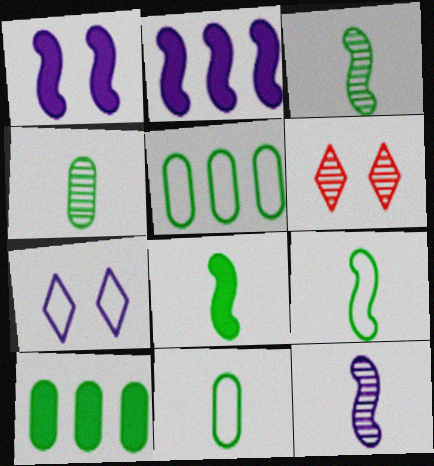[[2, 6, 11], 
[3, 8, 9]]